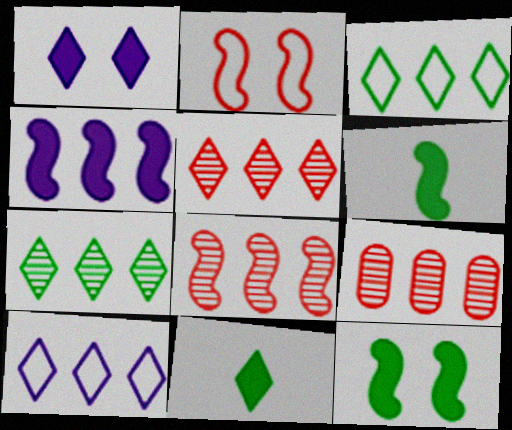[[3, 4, 9], 
[5, 8, 9]]